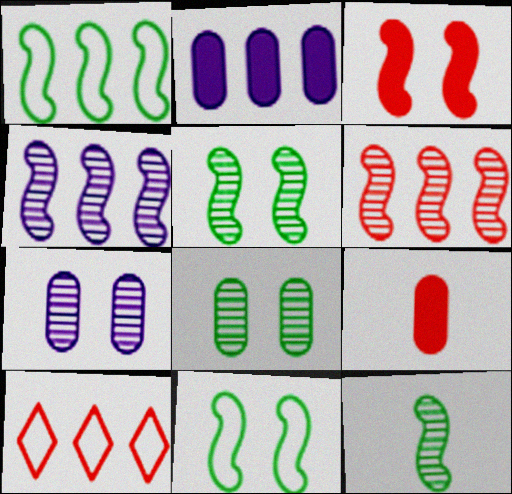[]